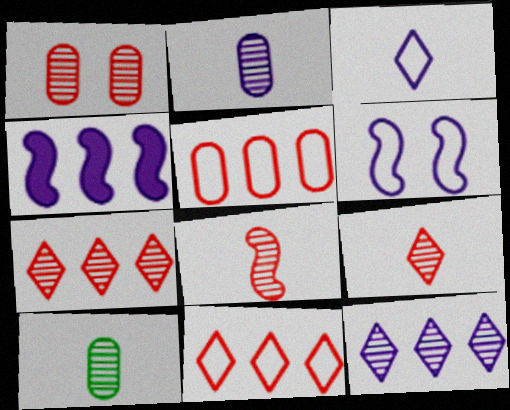[[1, 7, 8]]